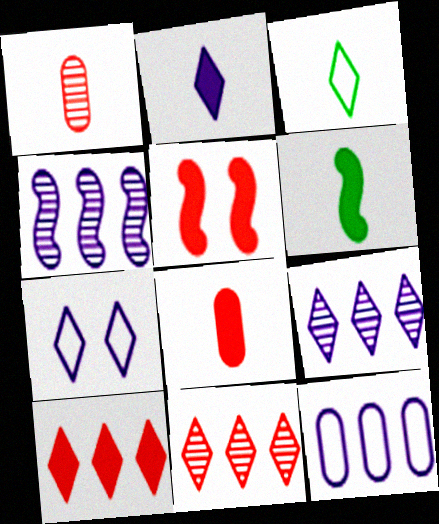[[2, 6, 8], 
[2, 7, 9], 
[5, 8, 10]]